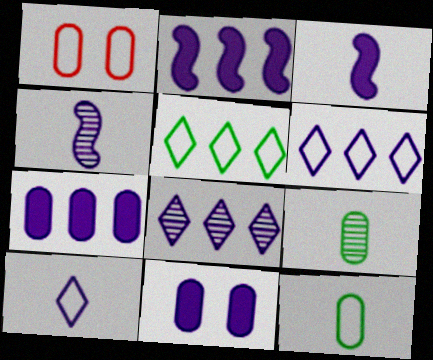[[1, 7, 9], 
[4, 6, 11]]